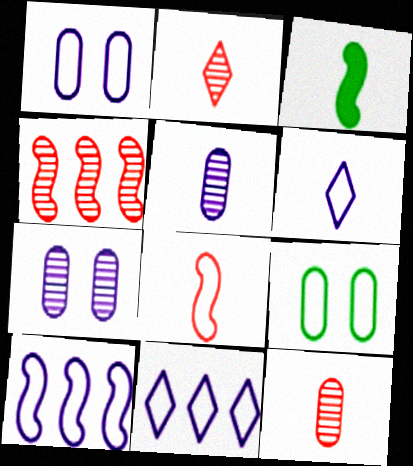[[1, 6, 10], 
[3, 6, 12], 
[8, 9, 11]]